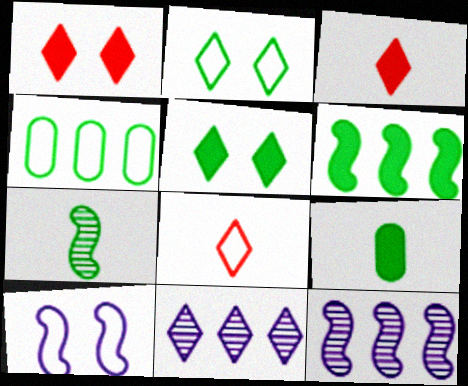[[2, 3, 11], 
[4, 5, 7], 
[4, 8, 10], 
[5, 6, 9], 
[5, 8, 11]]